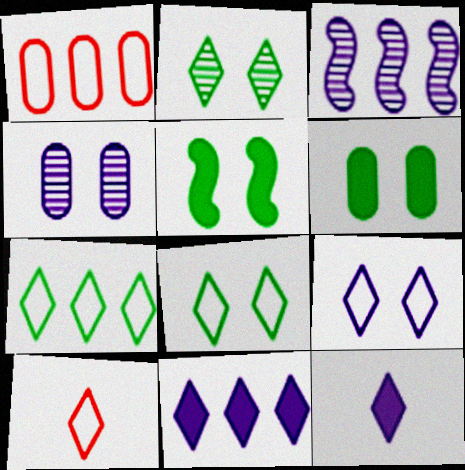[[2, 10, 11], 
[3, 6, 10], 
[7, 9, 10]]